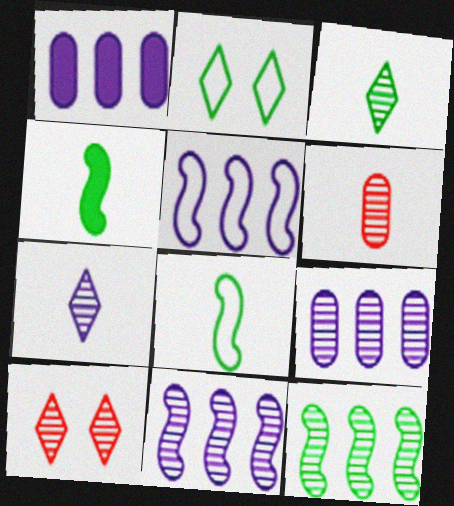[[1, 8, 10]]